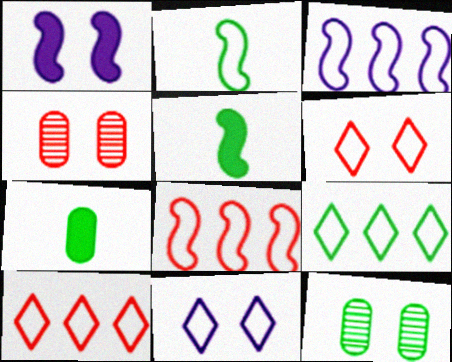[[1, 6, 12], 
[5, 9, 12]]